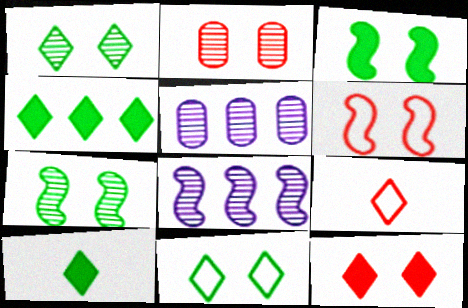[[2, 6, 12], 
[3, 5, 9], 
[5, 6, 10]]